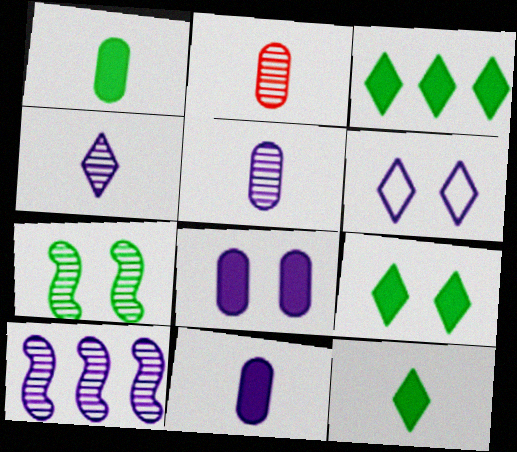[[3, 9, 12], 
[6, 10, 11]]